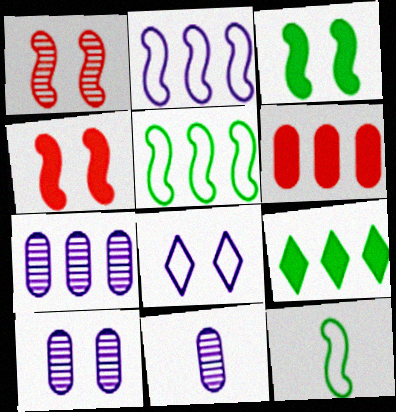[[7, 10, 11]]